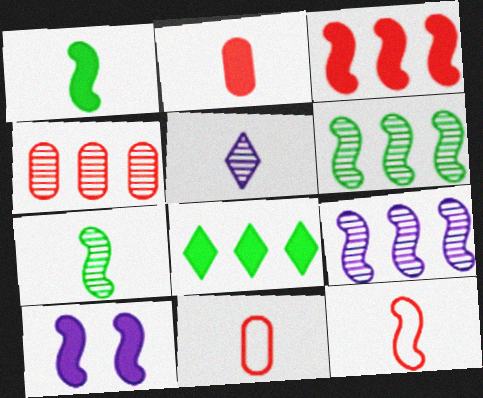[[1, 3, 10], 
[1, 5, 11], 
[2, 8, 10], 
[6, 10, 12]]